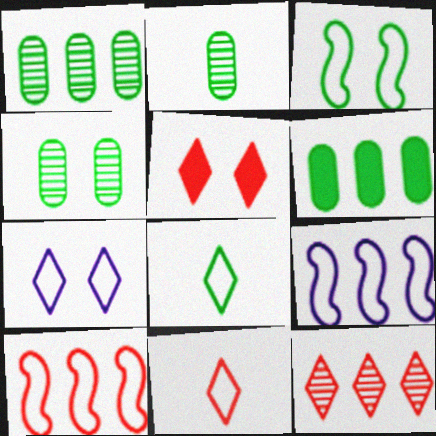[[1, 2, 4], 
[2, 5, 9], 
[5, 11, 12], 
[6, 9, 12]]